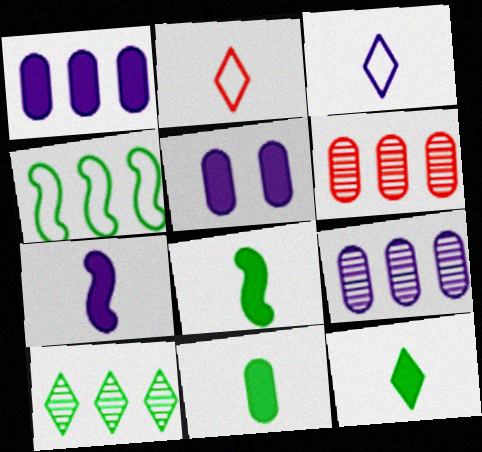[[8, 11, 12]]